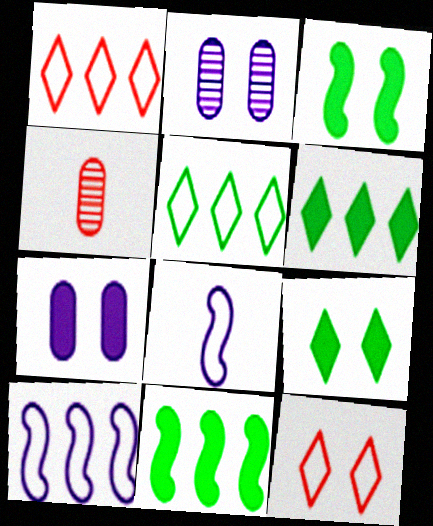[[2, 3, 12], 
[4, 9, 10]]